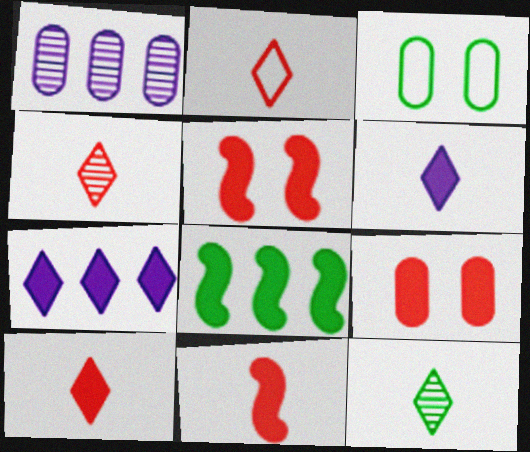[[2, 4, 10], 
[2, 6, 12], 
[3, 8, 12], 
[6, 8, 9]]